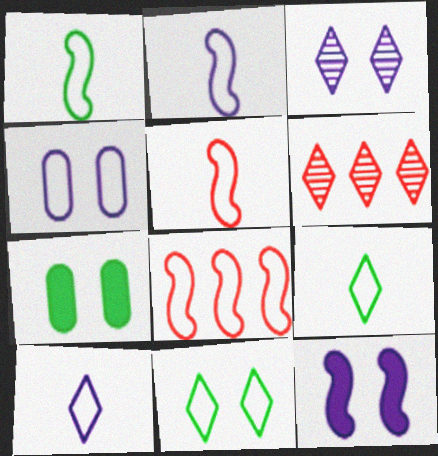[[1, 2, 5], 
[2, 6, 7], 
[3, 4, 12], 
[4, 8, 9]]